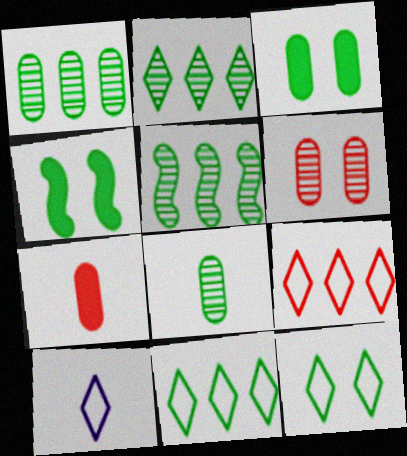[[1, 2, 5], 
[4, 8, 11], 
[9, 10, 12]]